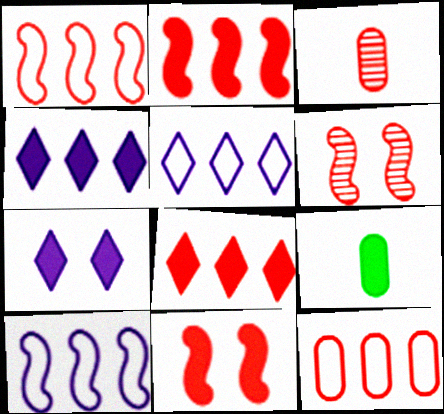[[2, 7, 9], 
[4, 9, 11], 
[5, 6, 9]]